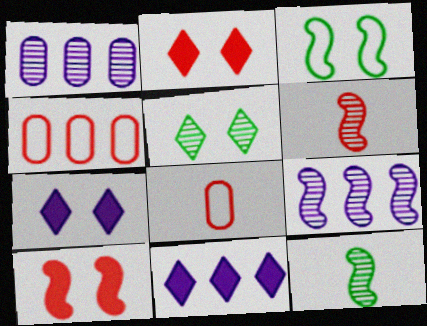[[1, 5, 6], 
[2, 4, 6], 
[4, 7, 12]]